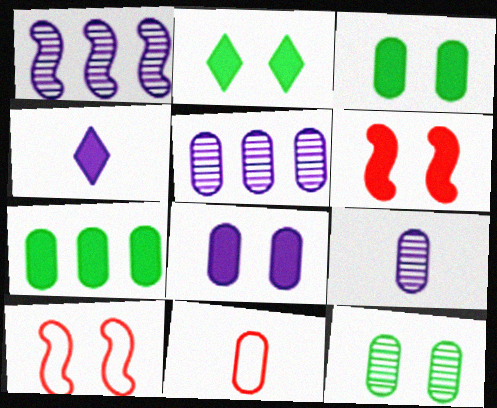[[1, 2, 11], 
[2, 6, 8], 
[3, 5, 11], 
[4, 6, 7]]